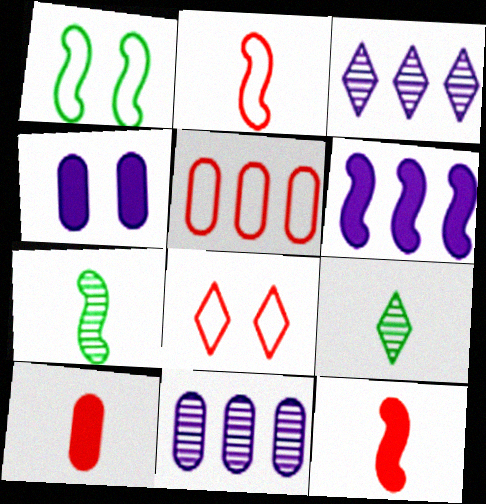[[1, 3, 10], 
[2, 5, 8]]